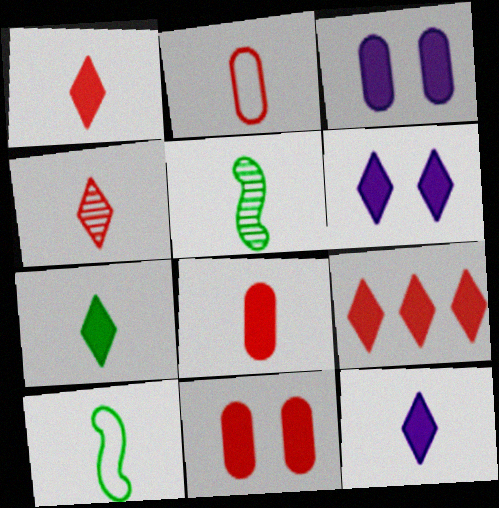[[1, 7, 12], 
[2, 5, 12], 
[6, 7, 9]]